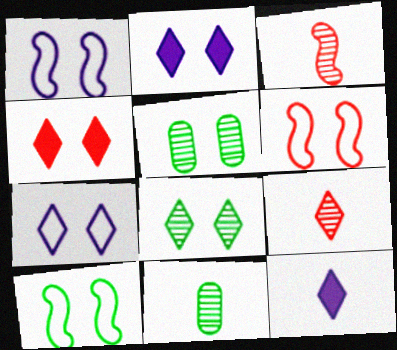[[1, 4, 5], 
[1, 6, 10], 
[2, 5, 6], 
[4, 7, 8]]